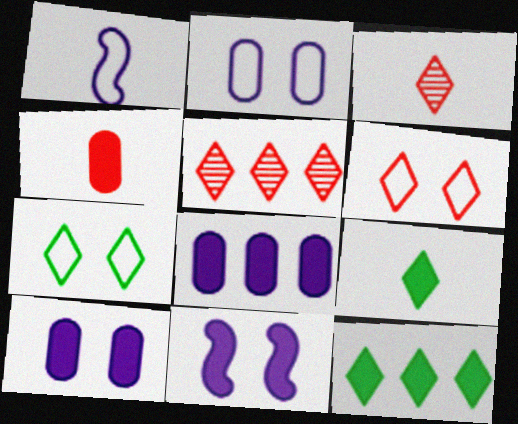[[4, 11, 12]]